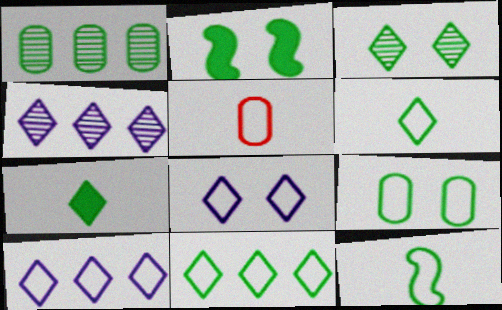[[1, 2, 6], 
[2, 3, 9], 
[2, 4, 5], 
[3, 7, 11], 
[9, 11, 12]]